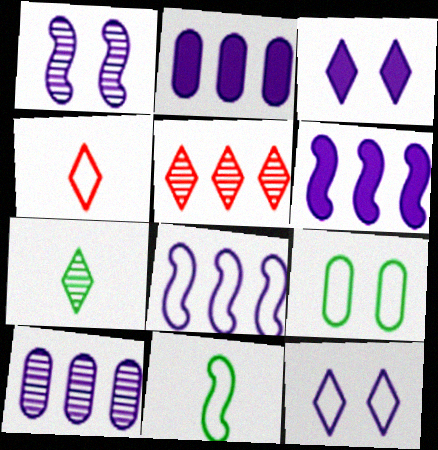[[4, 8, 9]]